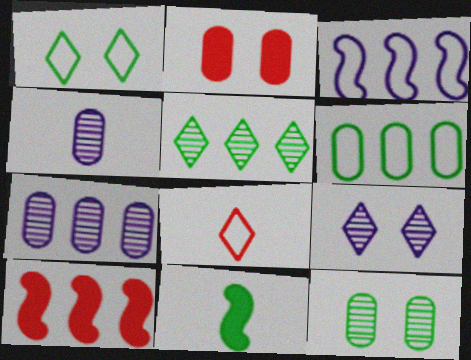[[1, 4, 10], 
[2, 4, 6], 
[4, 8, 11]]